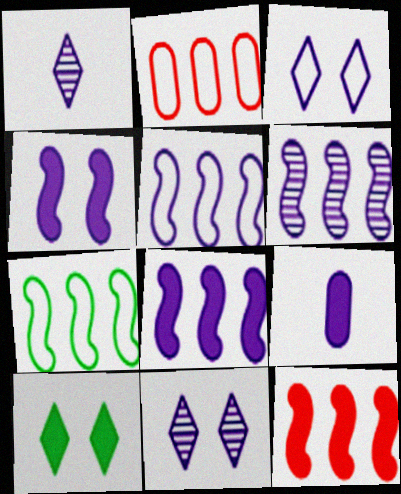[[3, 6, 9], 
[5, 6, 8], 
[5, 9, 11], 
[6, 7, 12], 
[9, 10, 12]]